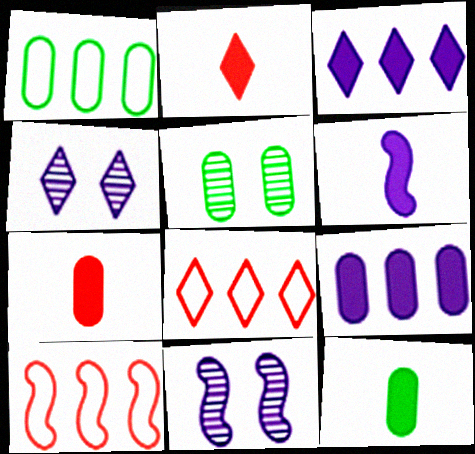[[1, 2, 11], 
[1, 5, 12], 
[2, 6, 12], 
[4, 10, 12], 
[5, 6, 8], 
[8, 11, 12]]